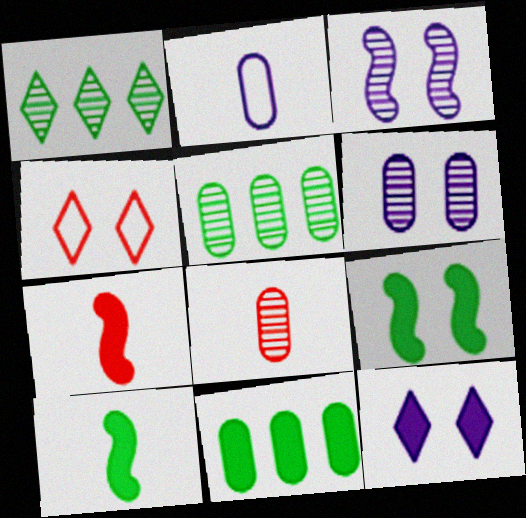[[1, 3, 8], 
[4, 6, 9], 
[5, 6, 8], 
[7, 11, 12]]